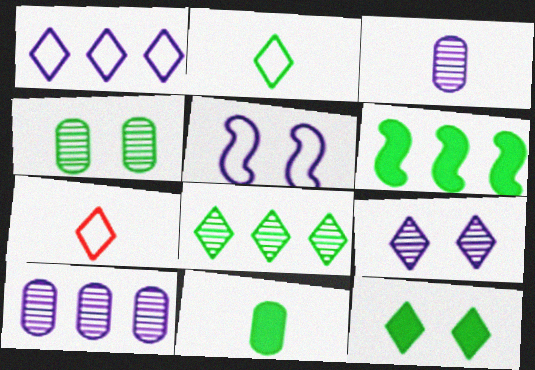[[2, 4, 6], 
[2, 8, 12], 
[6, 11, 12]]